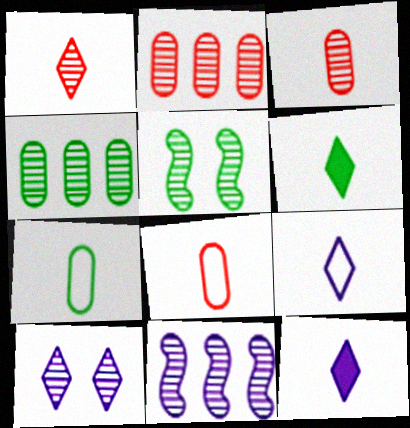[[1, 6, 9]]